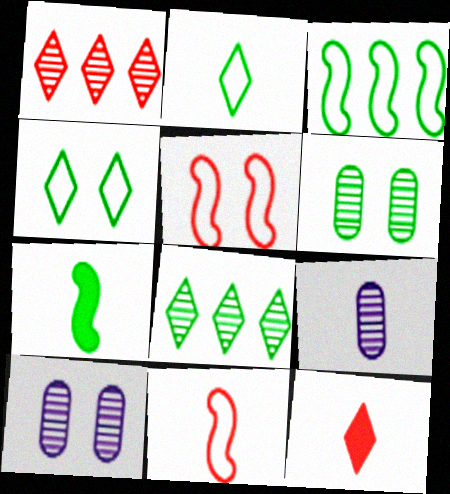[[3, 10, 12]]